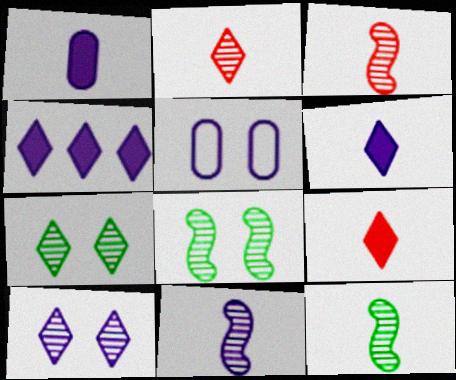[[3, 11, 12], 
[4, 5, 11]]